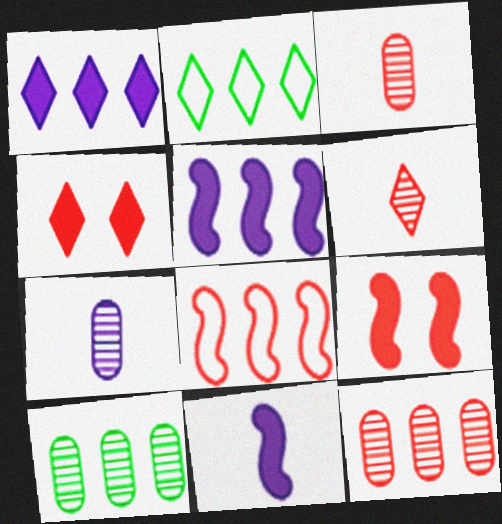[[1, 8, 10], 
[2, 5, 12], 
[2, 7, 9], 
[3, 4, 8]]